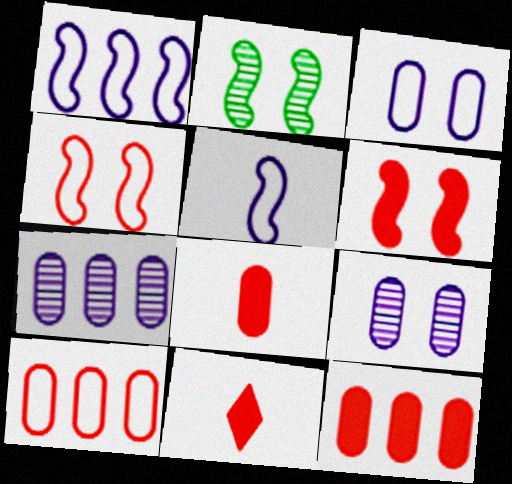[[6, 11, 12]]